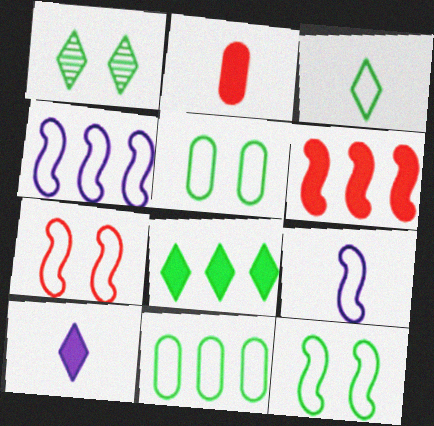[[1, 2, 4], 
[1, 3, 8], 
[3, 11, 12]]